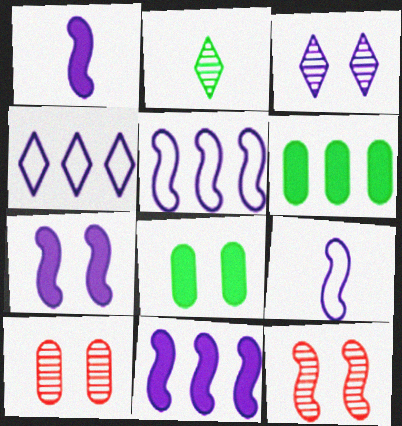[[1, 7, 11]]